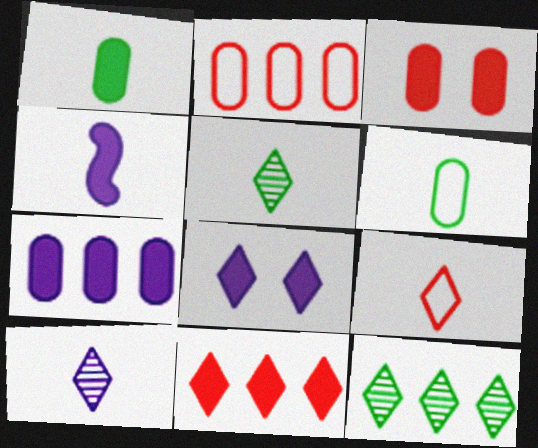[[1, 3, 7], 
[4, 7, 8], 
[8, 9, 12]]